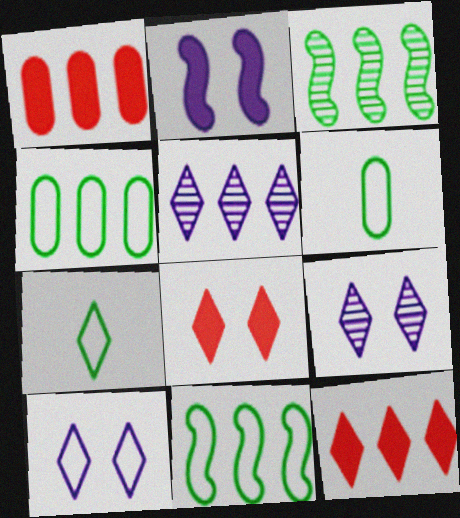[[1, 5, 11], 
[5, 7, 8], 
[7, 9, 12]]